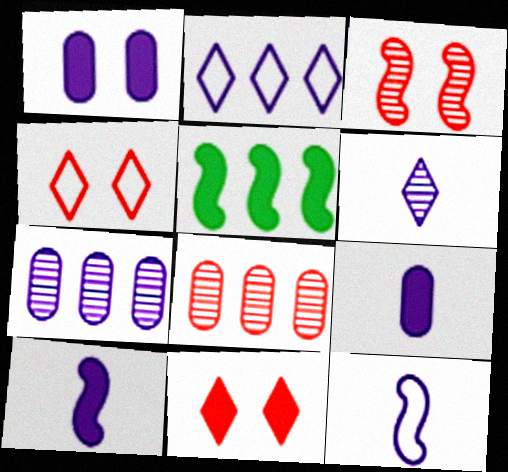[[2, 5, 8], 
[3, 5, 12], 
[5, 9, 11], 
[6, 9, 12]]